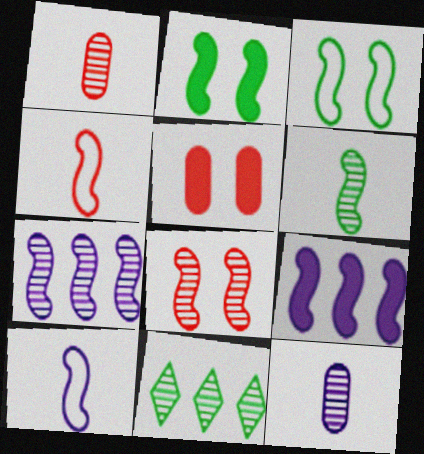[[2, 4, 7], 
[5, 10, 11], 
[6, 7, 8], 
[8, 11, 12]]